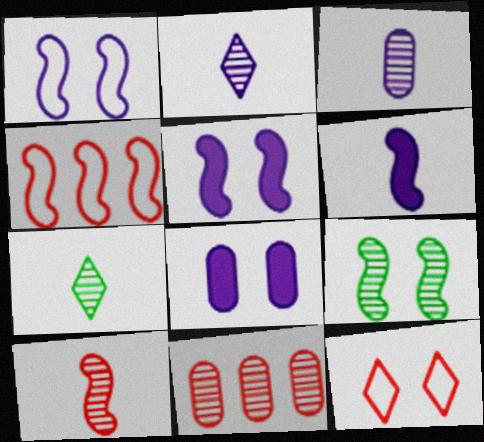[[2, 9, 11], 
[3, 7, 10], 
[4, 6, 9], 
[4, 7, 8], 
[8, 9, 12]]